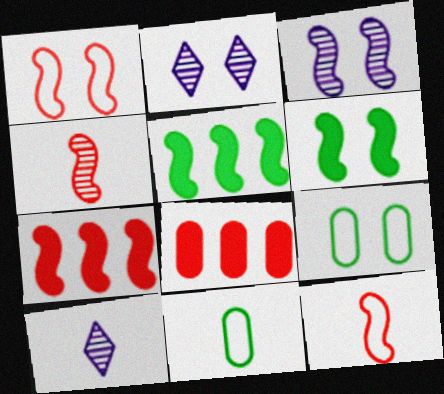[[1, 3, 6], 
[1, 4, 7], 
[2, 7, 11], 
[3, 5, 12], 
[7, 9, 10]]